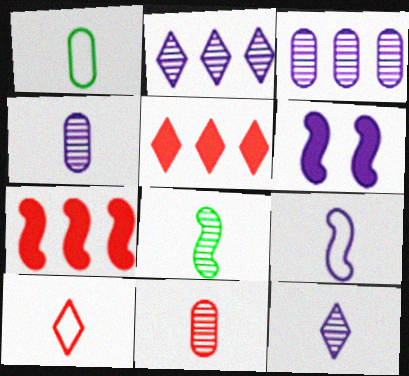[[1, 9, 10], 
[8, 11, 12]]